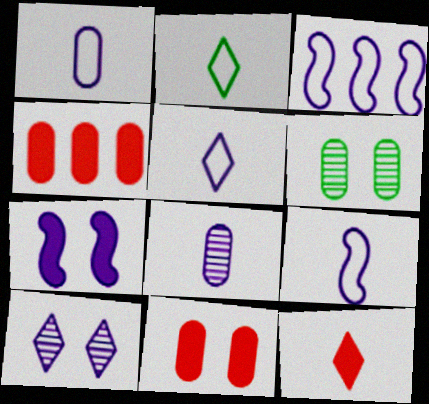[[1, 4, 6], 
[1, 5, 9], 
[3, 6, 12]]